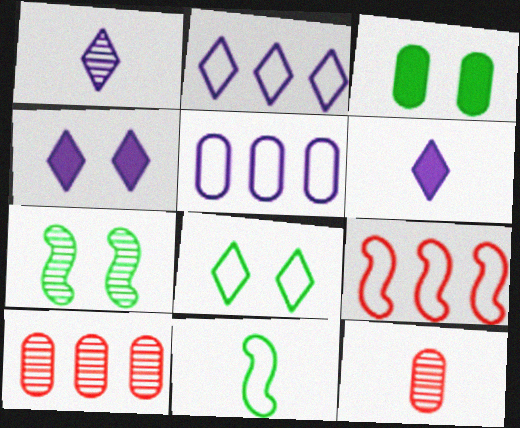[[1, 2, 4], 
[1, 3, 9], 
[1, 7, 10], 
[3, 5, 12], 
[3, 7, 8], 
[4, 10, 11], 
[6, 11, 12]]